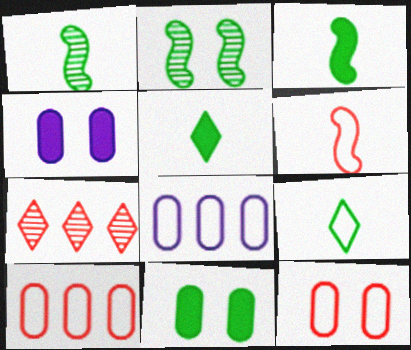[]